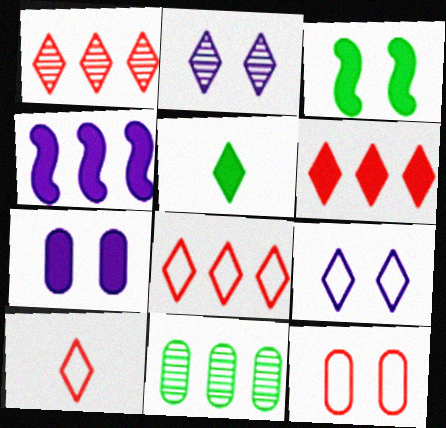[[1, 5, 9], 
[1, 6, 8], 
[2, 3, 12], 
[2, 5, 8], 
[4, 8, 11]]